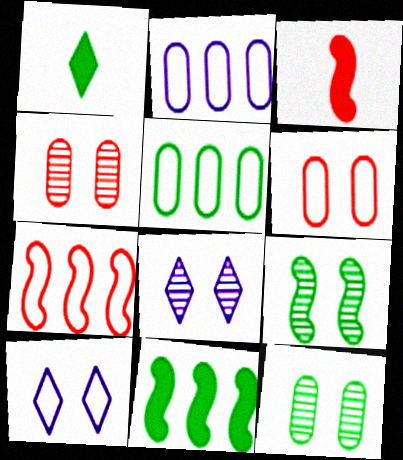[[1, 5, 9], 
[3, 5, 8], 
[4, 8, 9]]